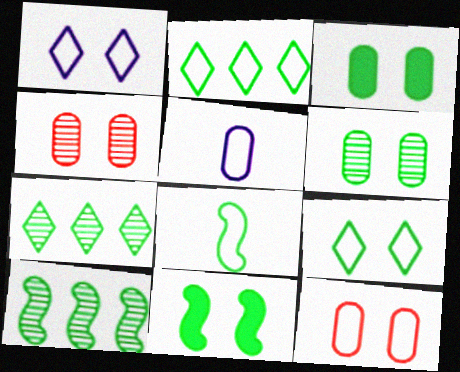[[1, 4, 11], 
[3, 7, 8], 
[6, 9, 11], 
[8, 10, 11]]